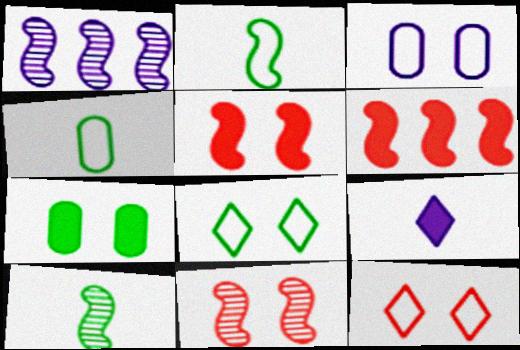[[1, 2, 5], 
[1, 3, 9], 
[1, 10, 11], 
[6, 7, 9]]